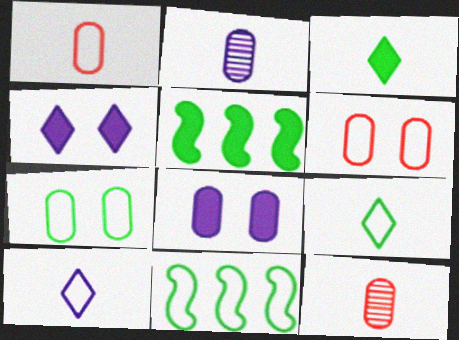[[4, 11, 12], 
[6, 10, 11], 
[7, 9, 11]]